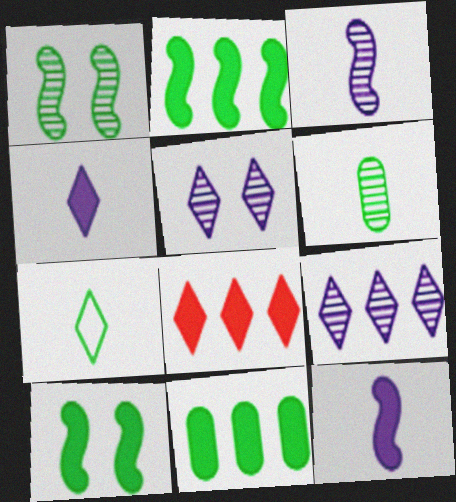[[1, 7, 11], 
[5, 7, 8]]